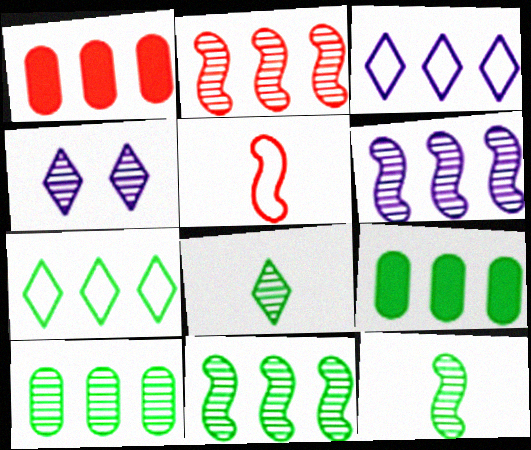[[1, 3, 11], 
[1, 6, 7], 
[2, 3, 9], 
[2, 6, 11], 
[4, 5, 9], 
[7, 9, 11]]